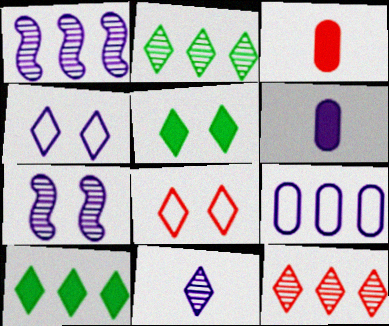[[1, 4, 6], 
[8, 10, 11]]